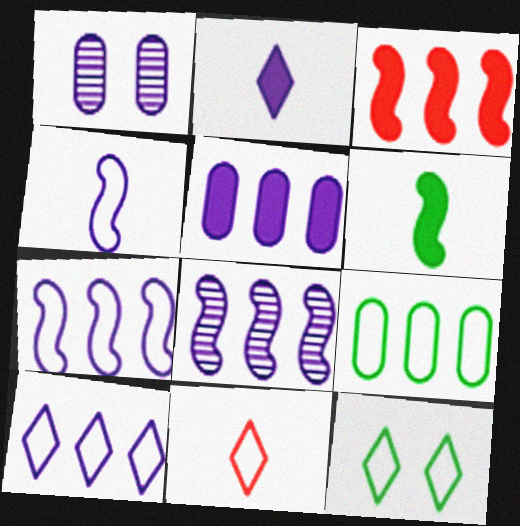[[1, 2, 7], 
[5, 8, 10], 
[10, 11, 12]]